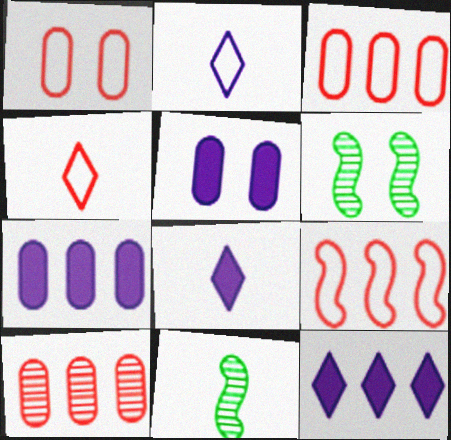[[1, 4, 9], 
[1, 11, 12], 
[3, 6, 8], 
[4, 6, 7]]